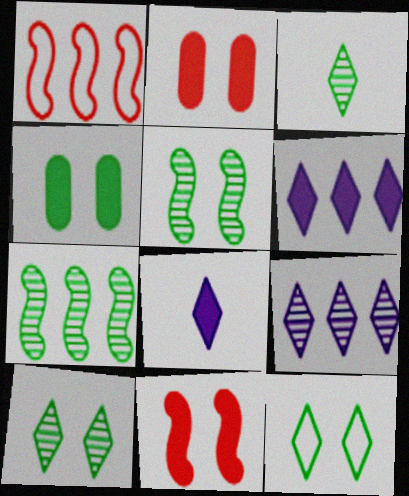[[4, 5, 12]]